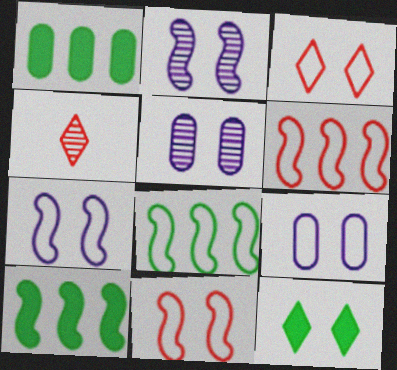[[1, 4, 7], 
[4, 9, 10], 
[5, 11, 12]]